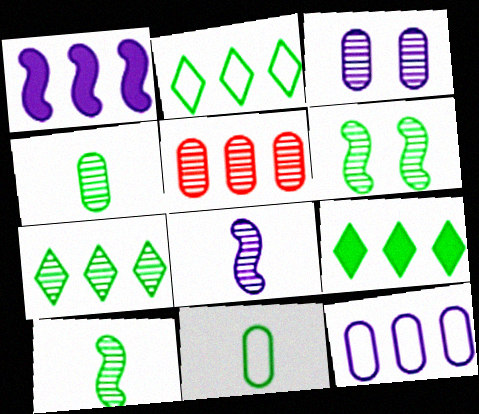[[1, 2, 5], 
[2, 7, 9], 
[3, 4, 5], 
[4, 6, 7], 
[6, 9, 11]]